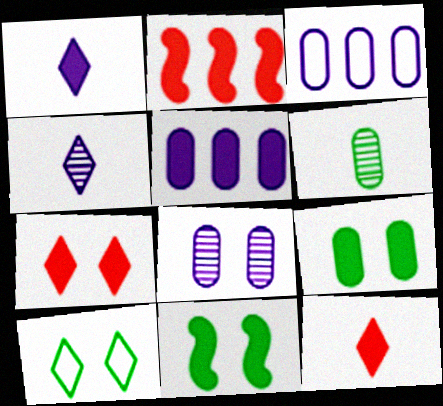[[1, 2, 9], 
[5, 11, 12]]